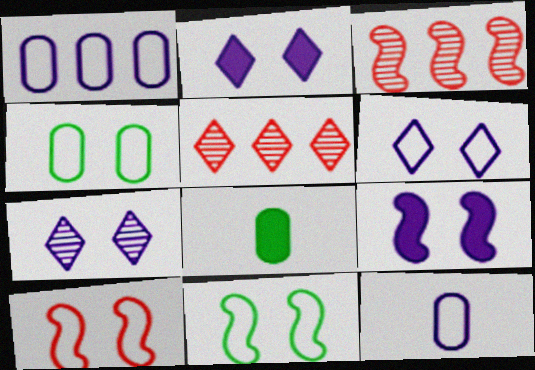[[2, 6, 7], 
[3, 6, 8], 
[4, 6, 10]]